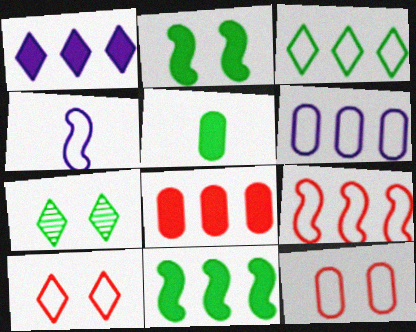[[1, 8, 11], 
[3, 4, 12], 
[3, 6, 9], 
[4, 7, 8]]